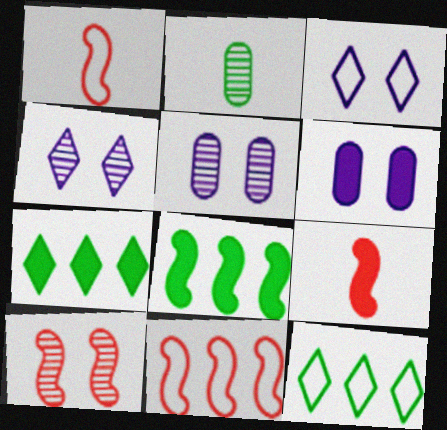[[1, 5, 7], 
[5, 9, 12], 
[6, 7, 9], 
[9, 10, 11]]